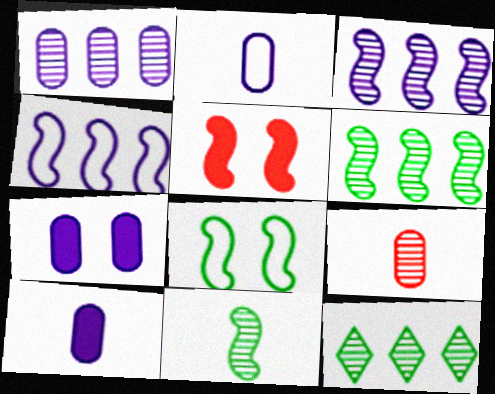[[1, 2, 7], 
[2, 5, 12], 
[4, 5, 11]]